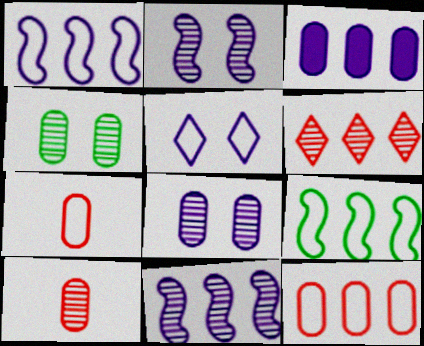[[3, 4, 7], 
[3, 6, 9], 
[5, 7, 9]]